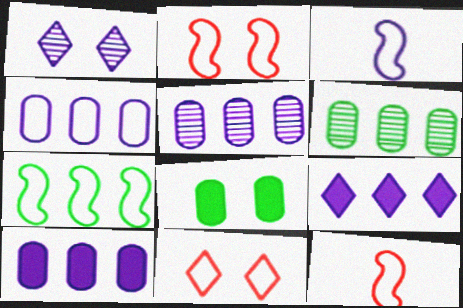[[1, 2, 8], 
[1, 3, 10], 
[2, 3, 7], 
[4, 5, 10]]